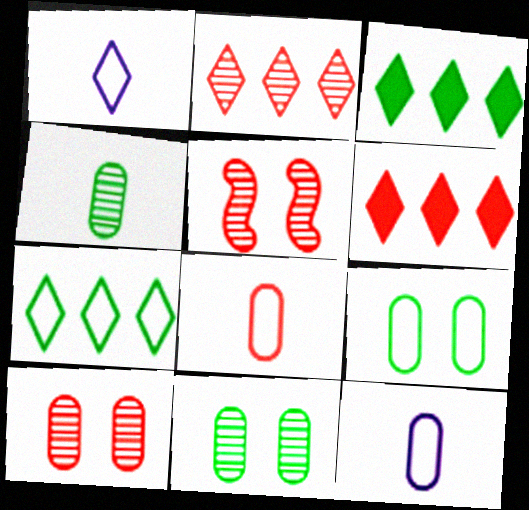[[3, 5, 12], 
[5, 6, 8]]